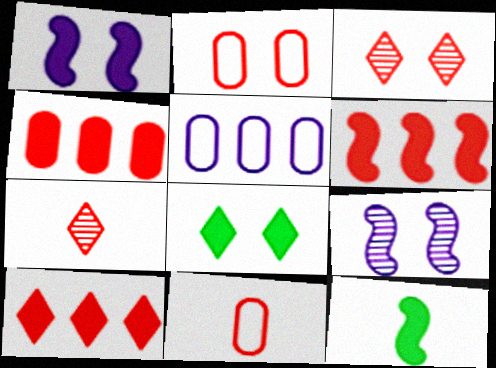[[1, 6, 12], 
[2, 6, 7], 
[2, 8, 9], 
[3, 5, 12], 
[3, 6, 11], 
[4, 6, 10]]